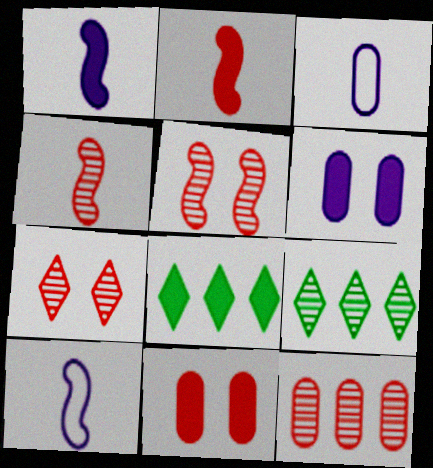[[1, 8, 11], 
[2, 6, 8], 
[3, 5, 8], 
[4, 7, 12], 
[9, 10, 11]]